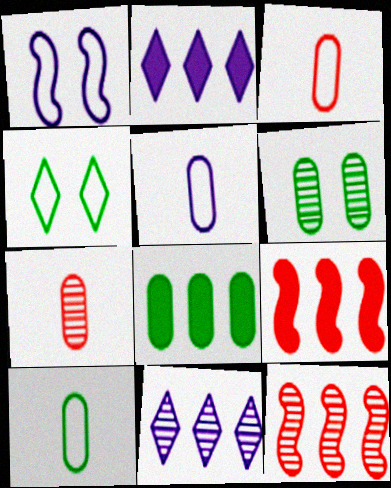[[2, 8, 9], 
[3, 5, 10], 
[6, 8, 10]]